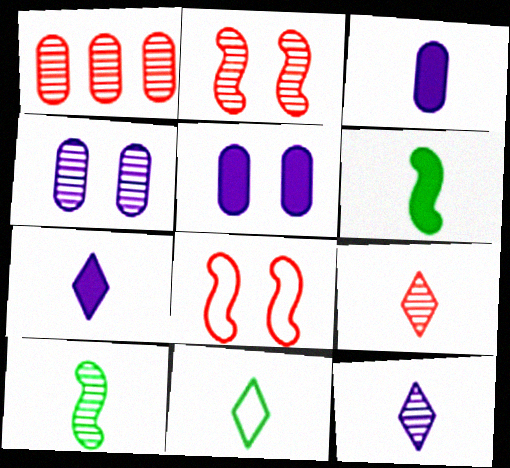[[1, 2, 9], 
[7, 9, 11]]